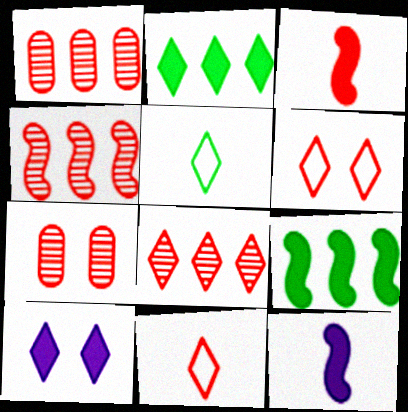[[1, 3, 6], 
[1, 4, 8], 
[5, 8, 10]]